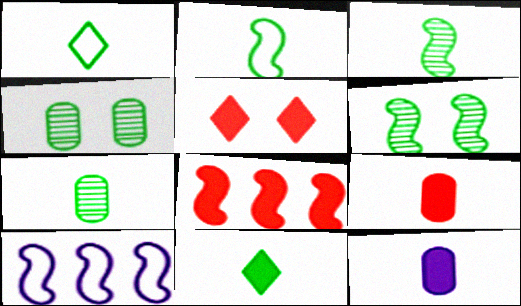[[2, 7, 11], 
[5, 7, 10], 
[5, 8, 9]]